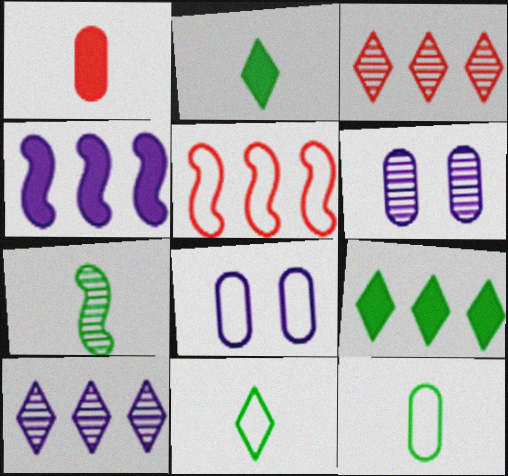[[2, 5, 6], 
[2, 7, 12], 
[3, 6, 7], 
[5, 8, 11]]